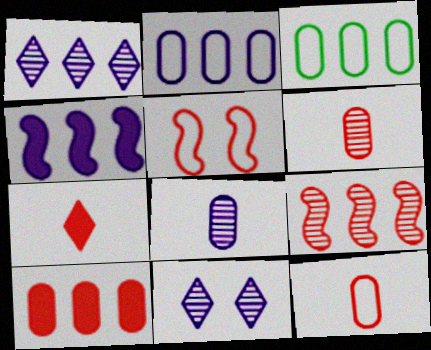[[1, 2, 4]]